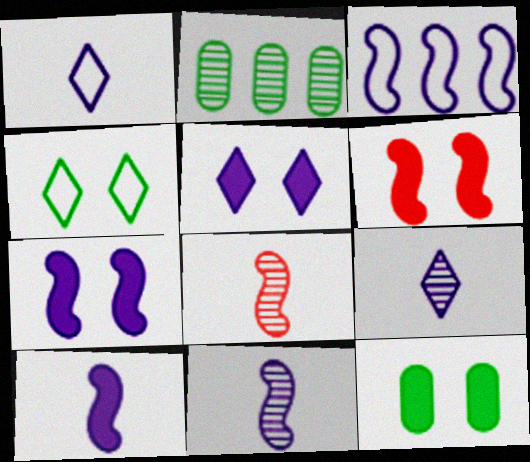[[1, 2, 6], 
[3, 7, 11], 
[5, 6, 12]]